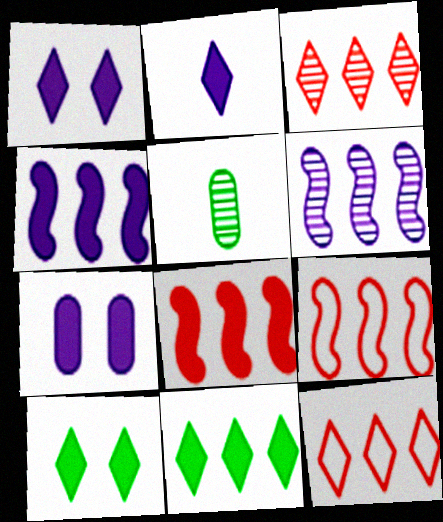[[1, 5, 9], 
[2, 4, 7]]